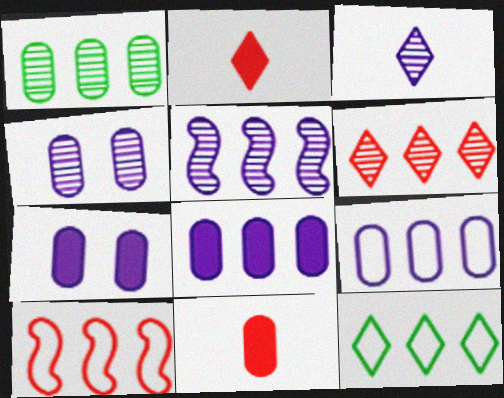[[1, 5, 6], 
[3, 4, 5], 
[9, 10, 12]]